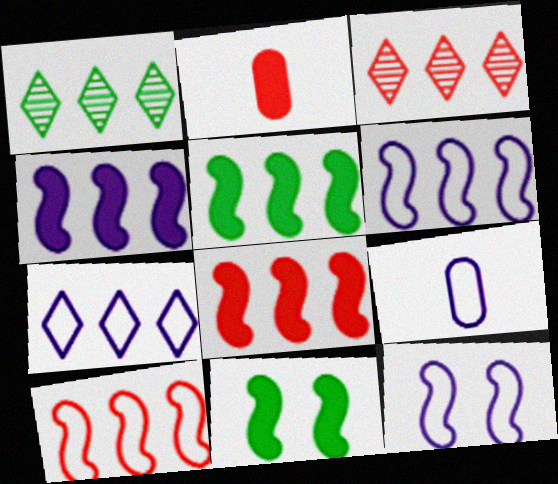[[1, 2, 12], 
[3, 9, 11], 
[4, 5, 8], 
[7, 9, 12]]